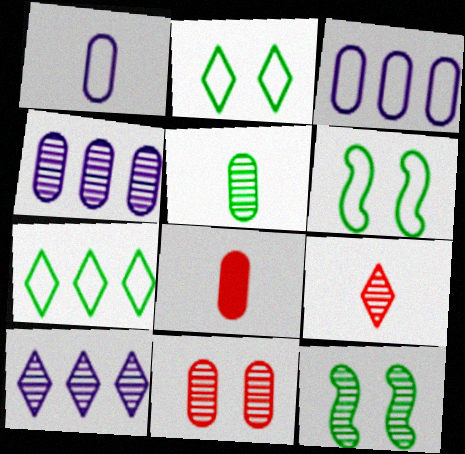[[1, 5, 8], 
[4, 5, 11], 
[4, 9, 12], 
[6, 8, 10]]